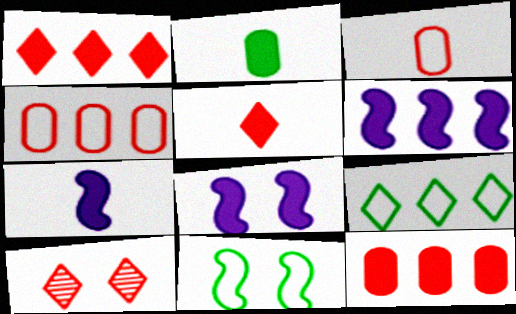[[1, 2, 8], 
[2, 5, 7], 
[6, 7, 8]]